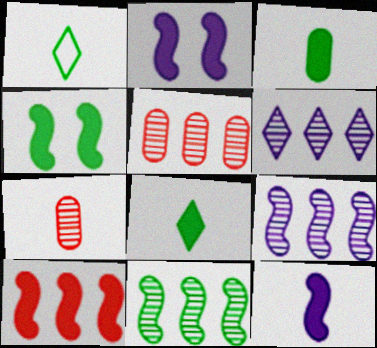[[1, 2, 5], 
[1, 7, 12], 
[4, 10, 12], 
[5, 6, 11]]